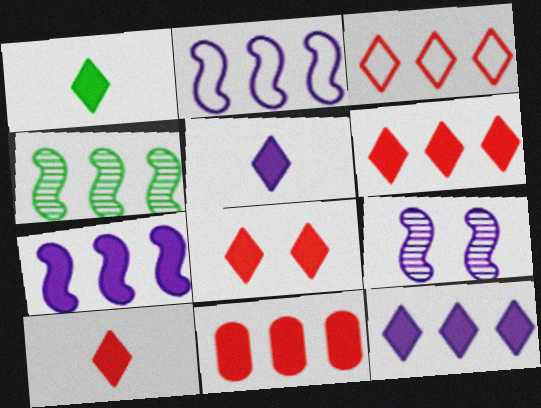[[1, 5, 10], 
[1, 8, 12], 
[6, 8, 10]]